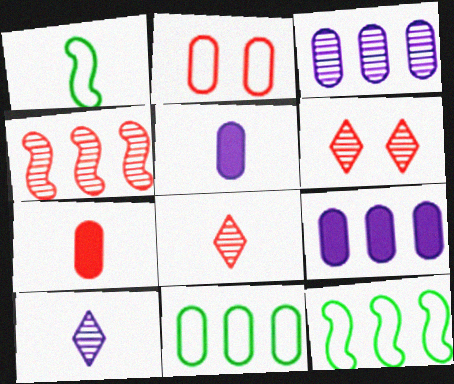[[1, 5, 8], 
[1, 6, 9], 
[1, 7, 10], 
[5, 6, 12]]